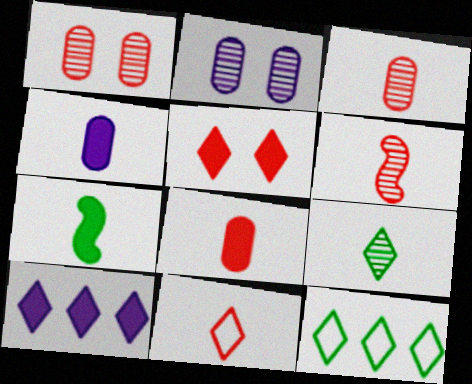[[6, 8, 11]]